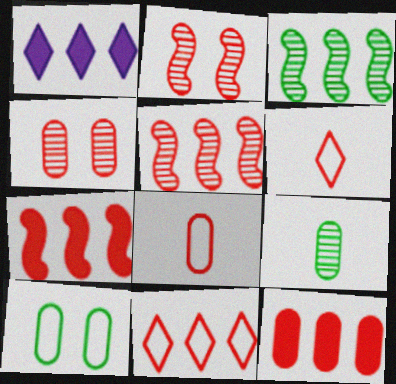[[2, 6, 12], 
[4, 6, 7], 
[4, 8, 12], 
[5, 11, 12]]